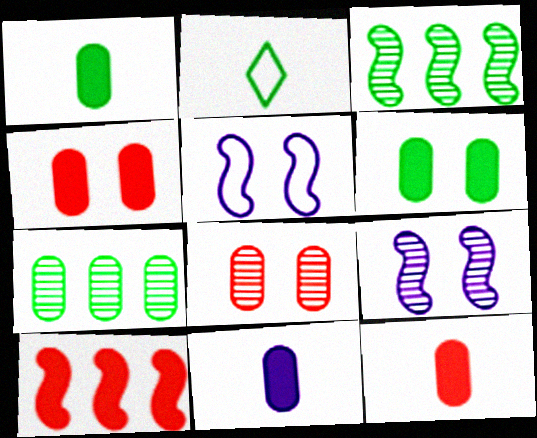[[1, 11, 12], 
[2, 3, 6]]